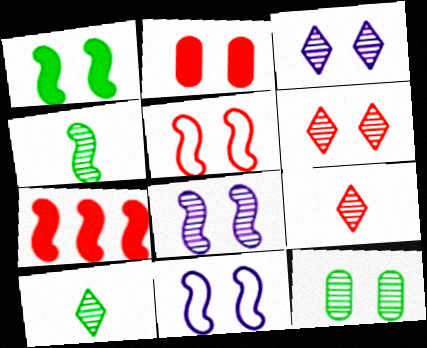[[1, 5, 8], 
[2, 5, 6], 
[4, 7, 11], 
[6, 8, 12]]